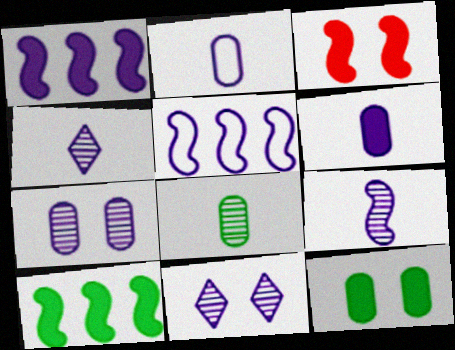[[1, 2, 11], 
[5, 6, 11]]